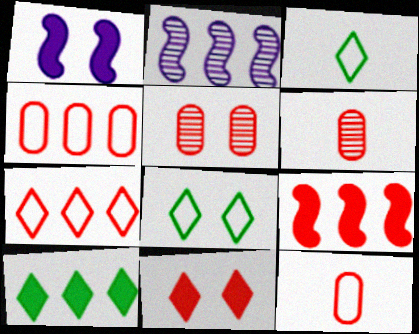[[1, 5, 8], 
[2, 4, 10]]